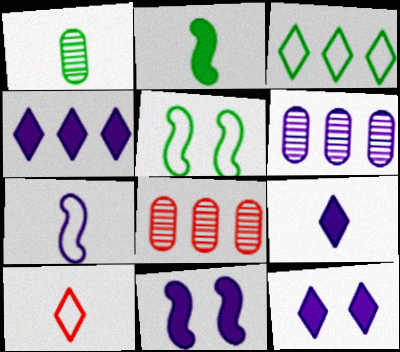[[4, 9, 12], 
[5, 8, 9], 
[6, 7, 12]]